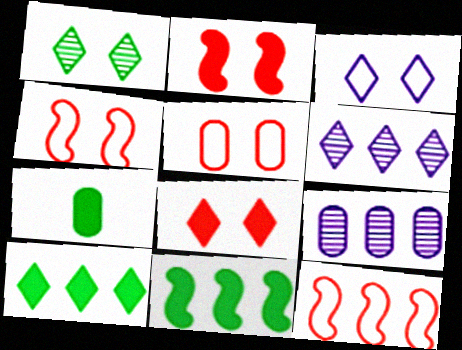[[1, 3, 8], 
[4, 6, 7], 
[5, 7, 9], 
[9, 10, 12]]